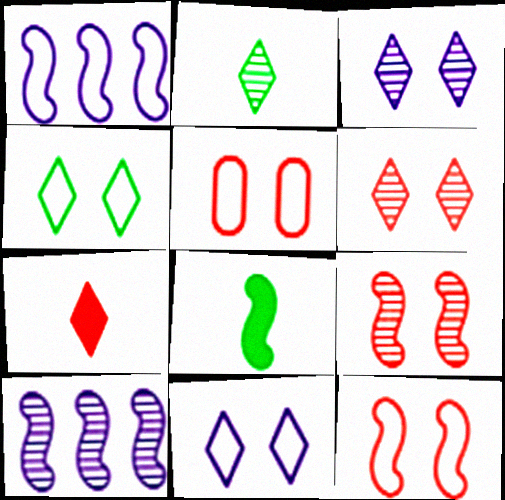[[1, 8, 9], 
[8, 10, 12]]